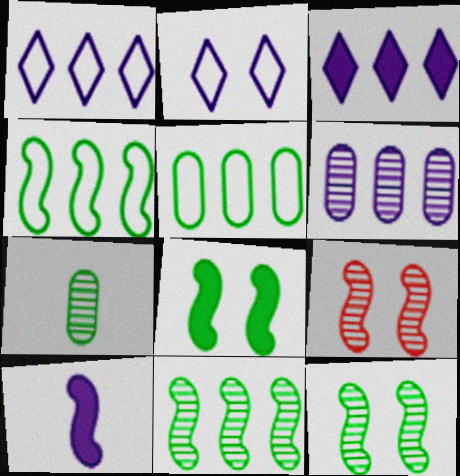[[2, 6, 10], 
[4, 9, 10]]